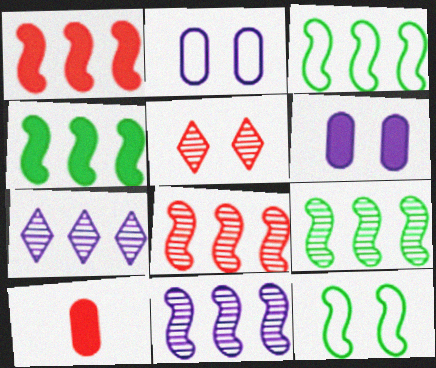[[1, 3, 11], 
[3, 4, 9], 
[5, 6, 12], 
[7, 10, 12], 
[8, 9, 11]]